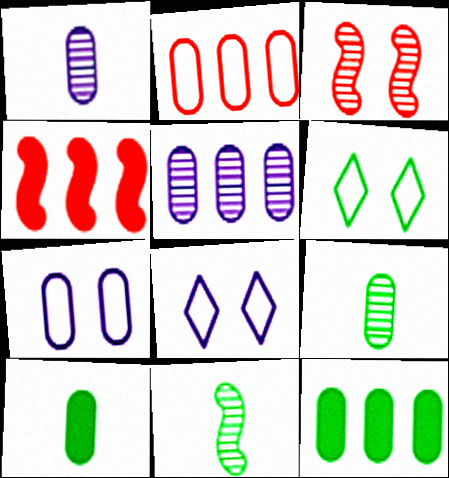[[1, 4, 6], 
[2, 5, 12], 
[4, 8, 9], 
[6, 11, 12]]